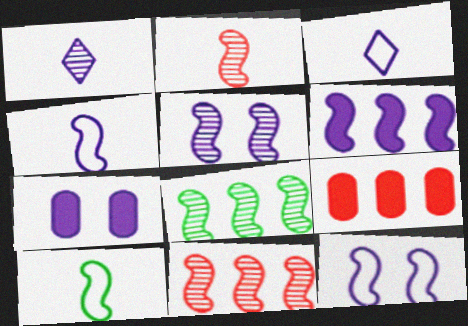[[2, 5, 8], 
[4, 5, 6]]